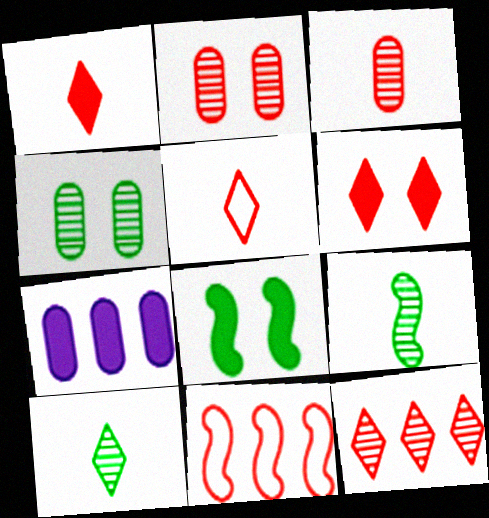[[1, 2, 11], 
[1, 7, 8], 
[3, 6, 11], 
[5, 6, 12]]